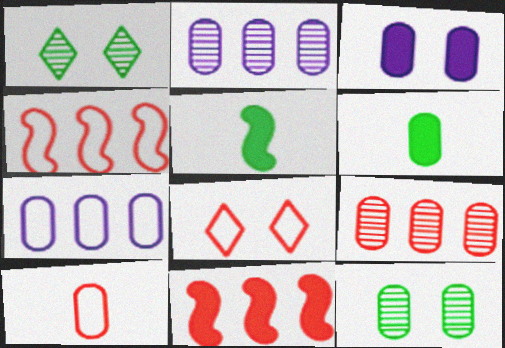[[2, 5, 8], 
[4, 8, 10]]